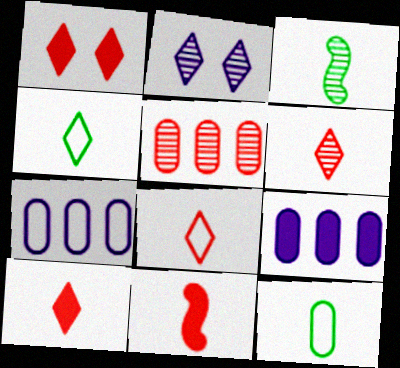[[1, 3, 7], 
[2, 3, 5], 
[6, 8, 10]]